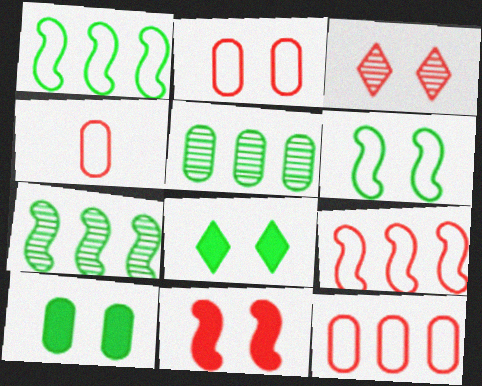[[2, 3, 11], 
[2, 4, 12]]